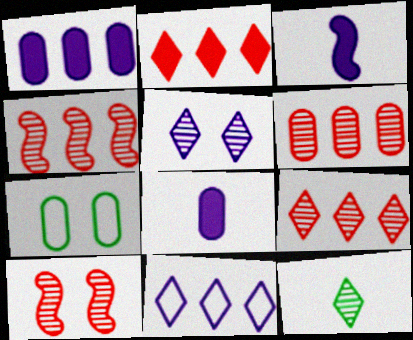[[3, 7, 9], 
[4, 6, 9], 
[5, 9, 12], 
[6, 7, 8]]